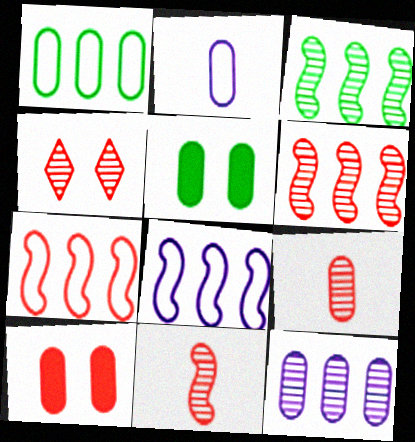[[4, 6, 9]]